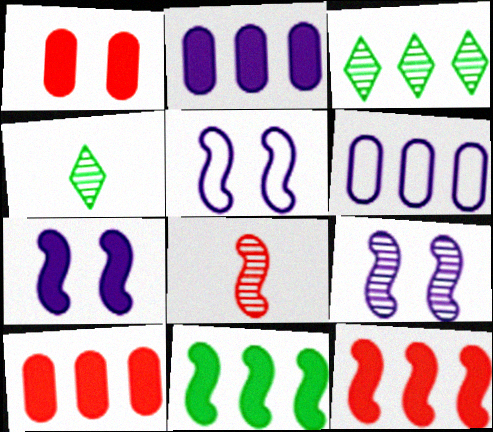[[3, 6, 12], 
[4, 5, 10], 
[5, 7, 9], 
[5, 8, 11]]